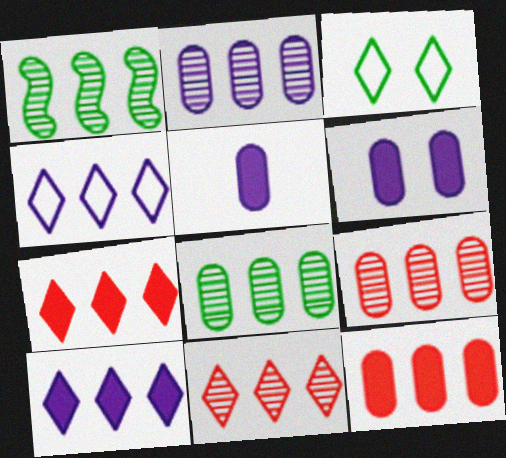[[1, 2, 11], 
[1, 4, 12], 
[2, 8, 9]]